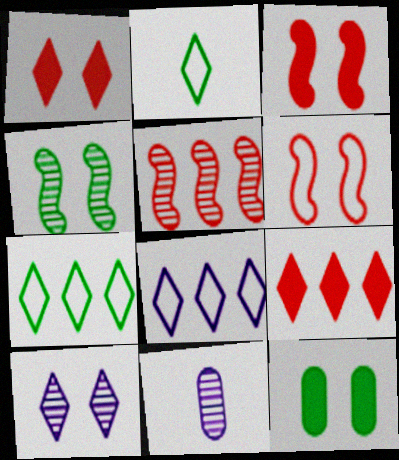[[2, 9, 10], 
[3, 7, 11], 
[6, 10, 12]]